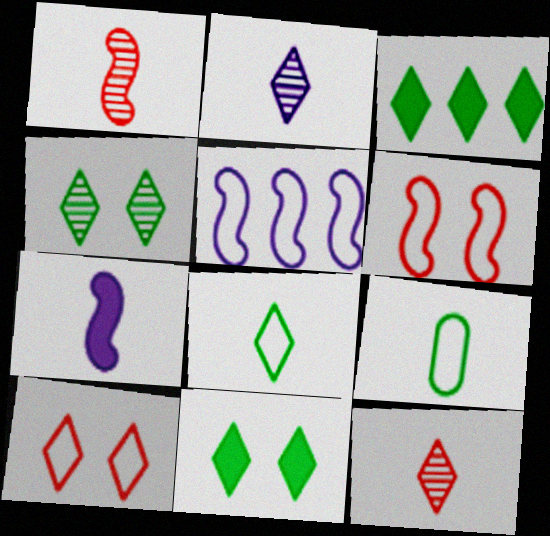[[2, 3, 10], 
[3, 4, 8], 
[5, 9, 10], 
[7, 9, 12]]